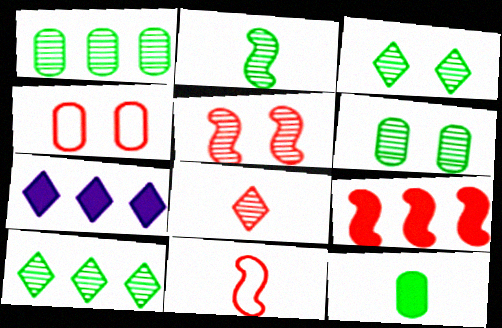[[1, 2, 3], 
[2, 4, 7], 
[2, 6, 10], 
[4, 8, 9], 
[5, 9, 11], 
[6, 7, 11]]